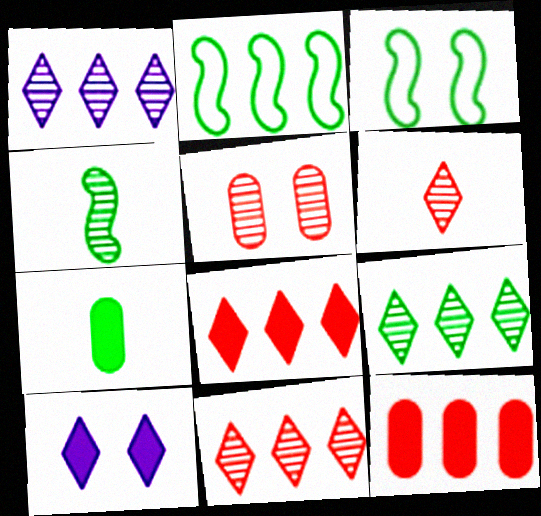[[1, 2, 12], 
[1, 4, 5], 
[1, 9, 11], 
[3, 5, 10], 
[3, 7, 9]]